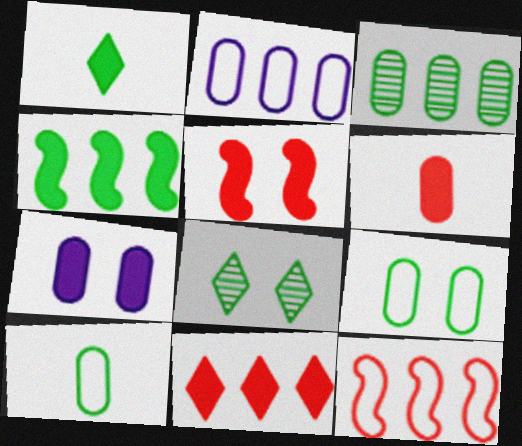[[4, 8, 10], 
[5, 6, 11]]